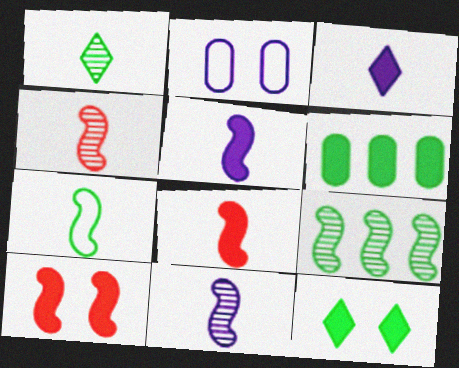[[3, 6, 10], 
[4, 5, 7], 
[7, 8, 11]]